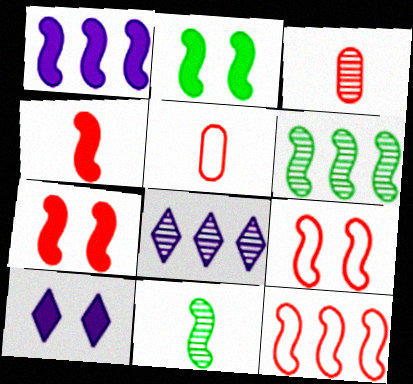[[1, 2, 4], 
[1, 6, 12], 
[1, 9, 11], 
[2, 5, 8], 
[5, 6, 10]]